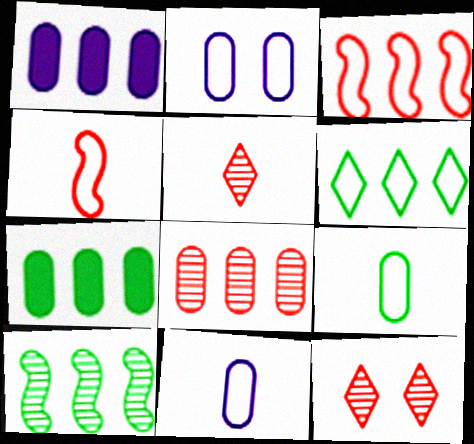[[2, 4, 6], 
[6, 7, 10]]